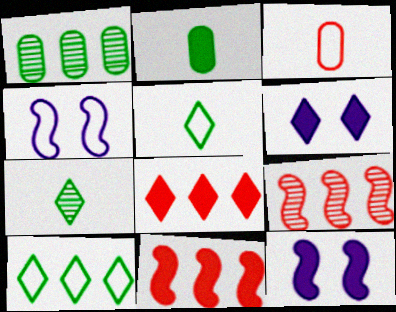[[2, 6, 11], 
[2, 8, 12], 
[3, 4, 10]]